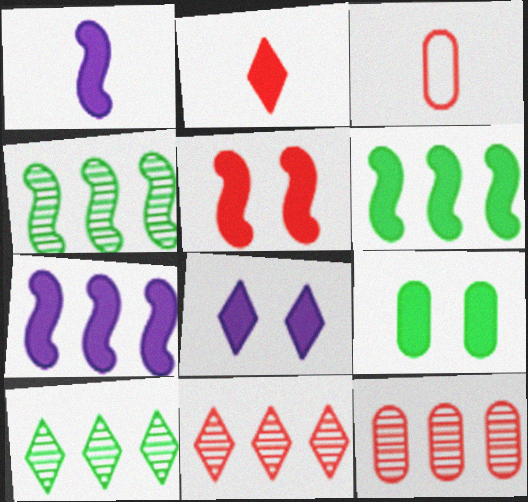[[1, 5, 6], 
[2, 7, 9], 
[3, 4, 8], 
[3, 5, 11], 
[5, 8, 9]]